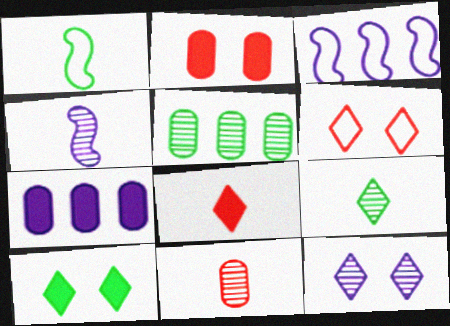[[1, 5, 10], 
[2, 3, 9], 
[3, 10, 11], 
[4, 9, 11], 
[6, 10, 12]]